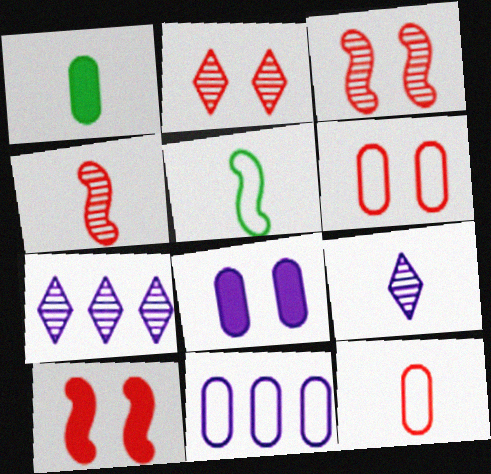[[2, 6, 10]]